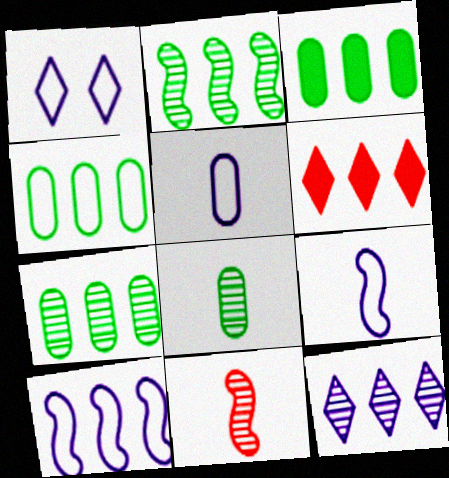[[1, 3, 11], 
[1, 5, 10], 
[3, 4, 7], 
[6, 7, 10]]